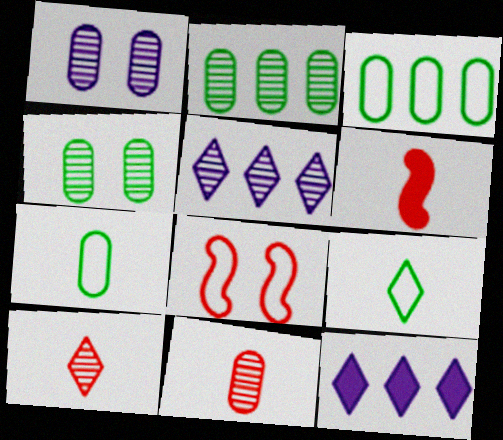[[1, 2, 11]]